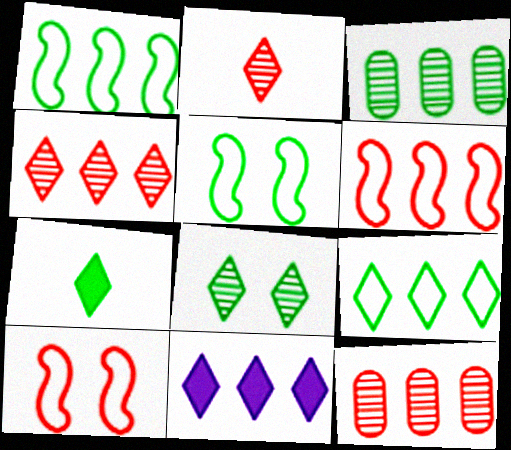[[1, 11, 12], 
[3, 5, 7], 
[3, 6, 11], 
[4, 9, 11], 
[7, 8, 9]]